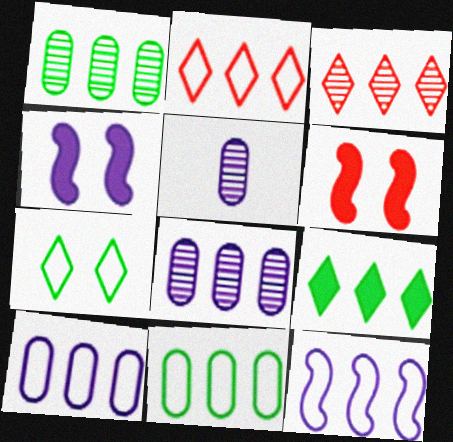[[2, 11, 12]]